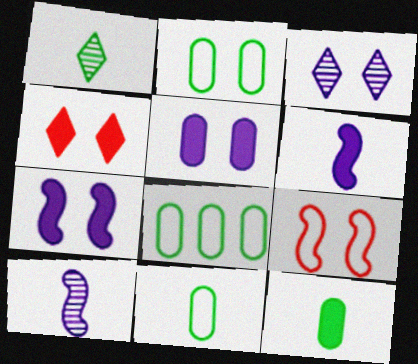[[2, 8, 11], 
[4, 8, 10]]